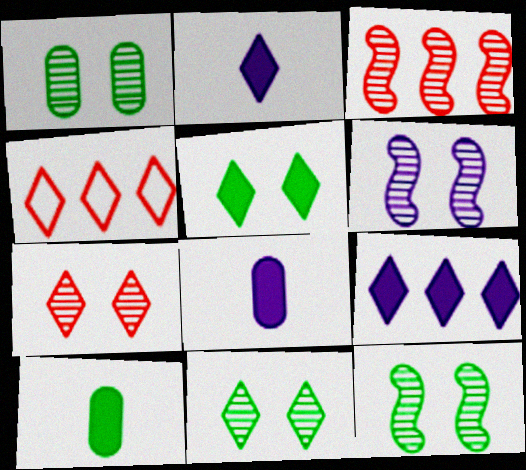[[1, 6, 7], 
[1, 11, 12], 
[2, 4, 11], 
[4, 6, 10], 
[4, 8, 12]]